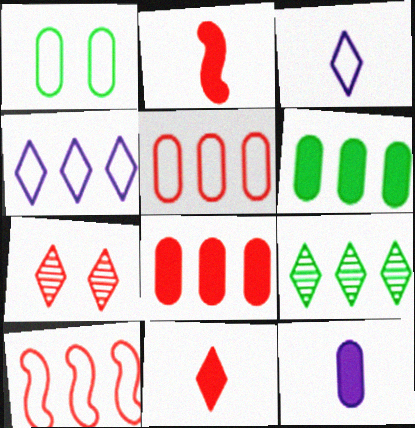[[1, 3, 10], 
[2, 5, 7]]